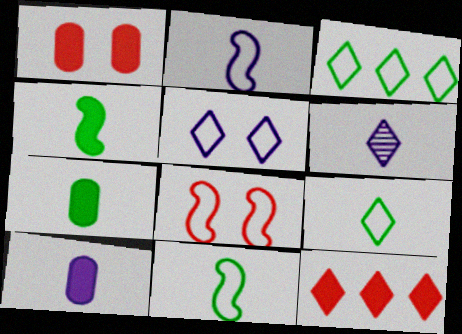[[2, 6, 10]]